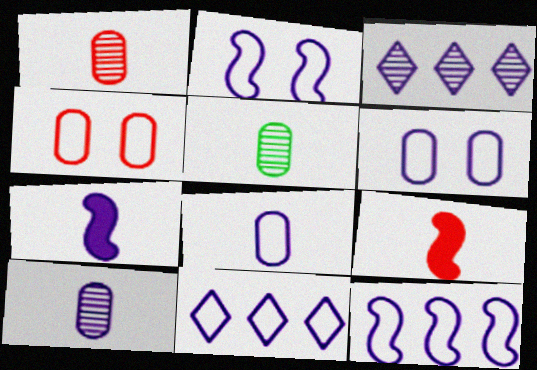[[1, 5, 10], 
[2, 8, 11], 
[3, 6, 7]]